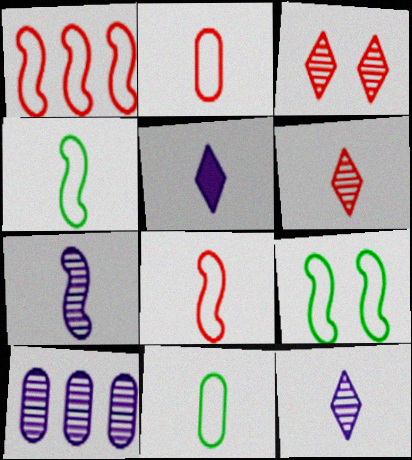[]